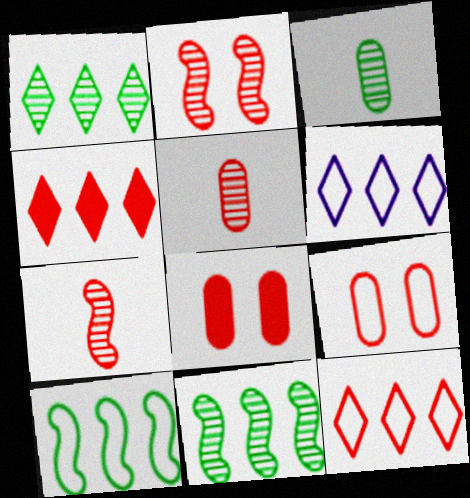[[1, 4, 6], 
[4, 7, 9], 
[7, 8, 12]]